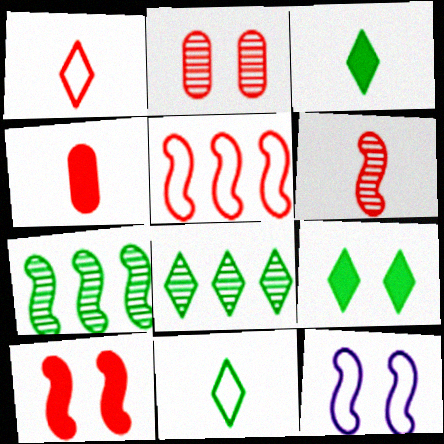[[1, 4, 6], 
[2, 9, 12], 
[4, 8, 12], 
[5, 6, 10], 
[8, 9, 11]]